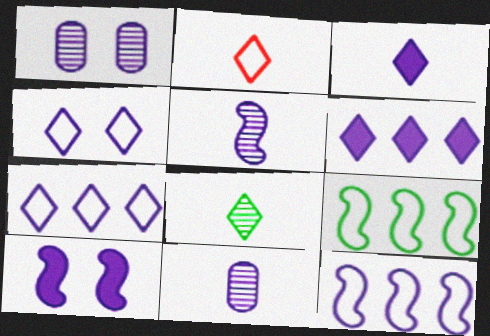[[1, 3, 12], 
[1, 4, 10], 
[2, 3, 8], 
[5, 10, 12], 
[7, 10, 11]]